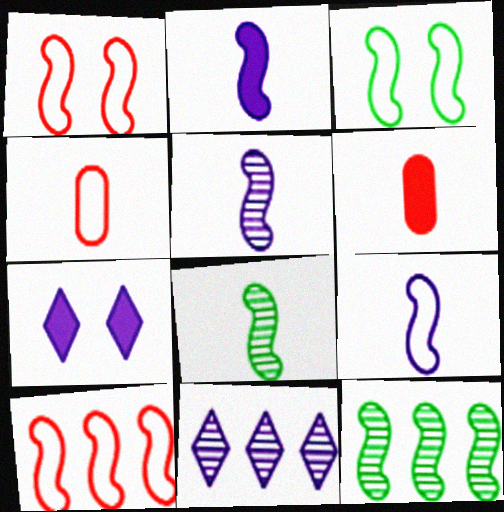[[1, 2, 12], 
[2, 5, 9], 
[3, 6, 11], 
[3, 9, 10], 
[4, 7, 12]]